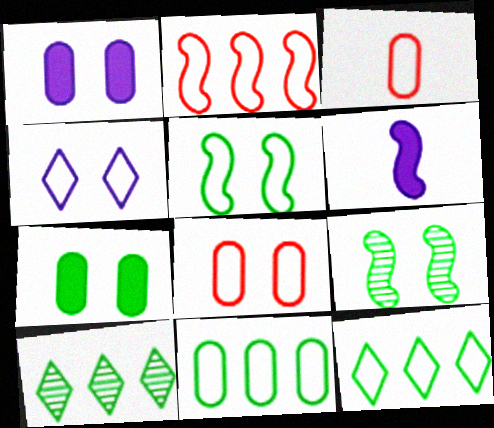[[2, 6, 9], 
[4, 5, 8], 
[6, 8, 10]]